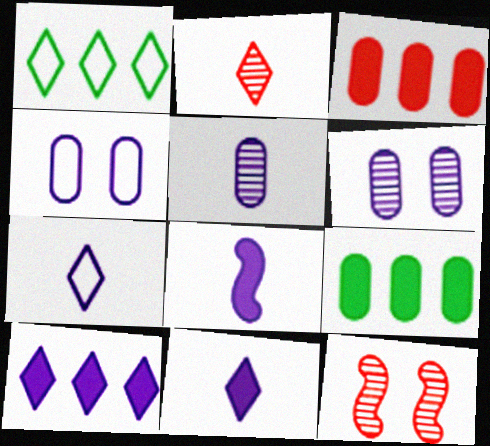[[5, 7, 8], 
[7, 9, 12]]